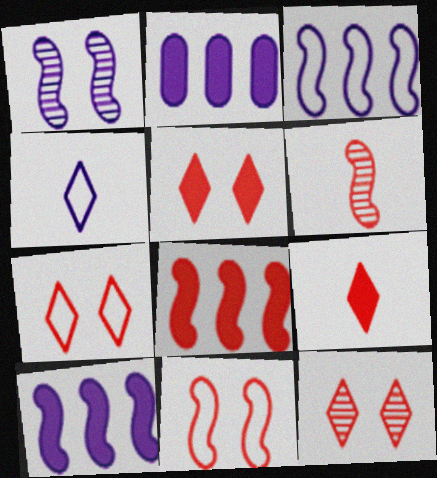[[1, 2, 4], 
[5, 7, 12], 
[6, 8, 11]]